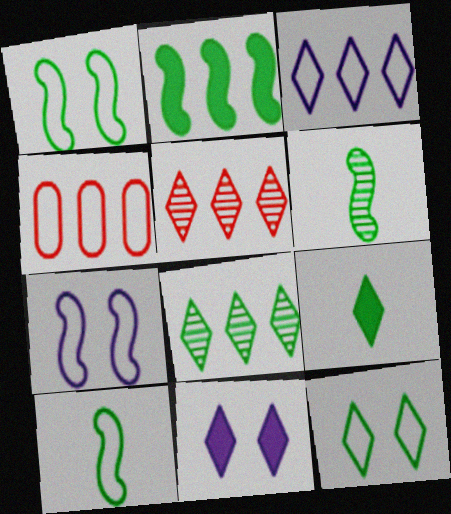[[1, 2, 6], 
[4, 6, 11], 
[8, 9, 12]]